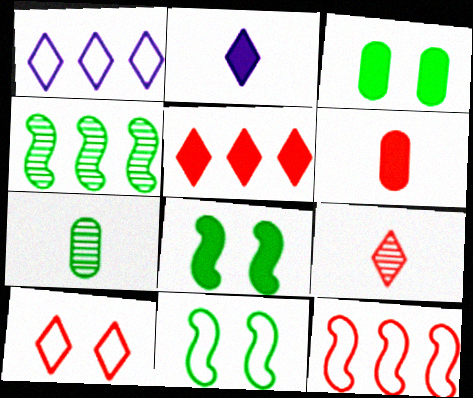[[5, 9, 10]]